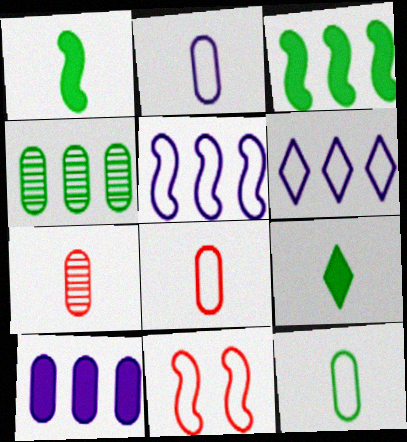[[2, 8, 12], 
[6, 11, 12]]